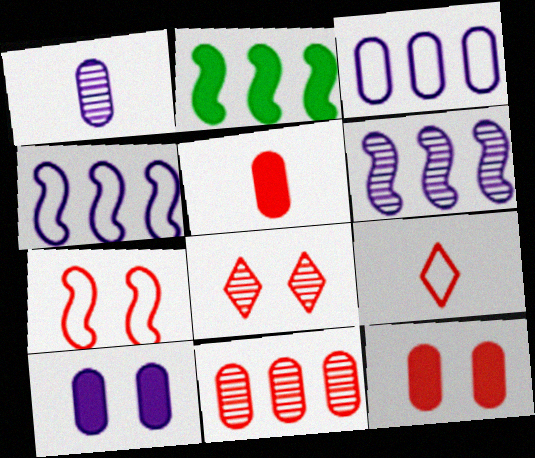[[1, 3, 10], 
[7, 8, 12]]